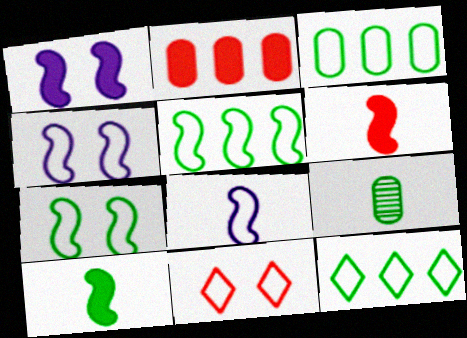[[3, 5, 12], 
[3, 8, 11]]